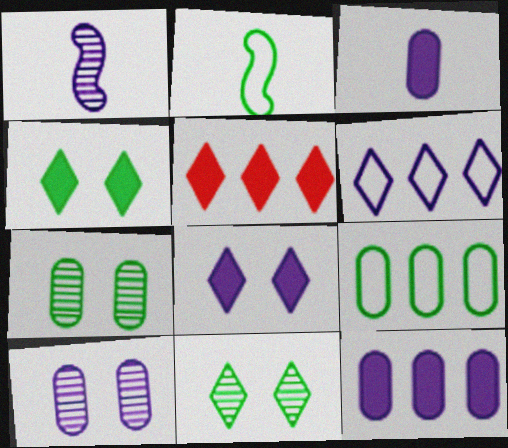[[2, 5, 10]]